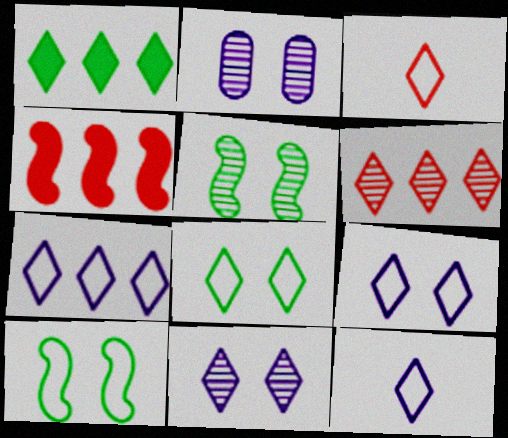[[1, 3, 11], 
[1, 6, 7], 
[3, 7, 8], 
[7, 9, 12]]